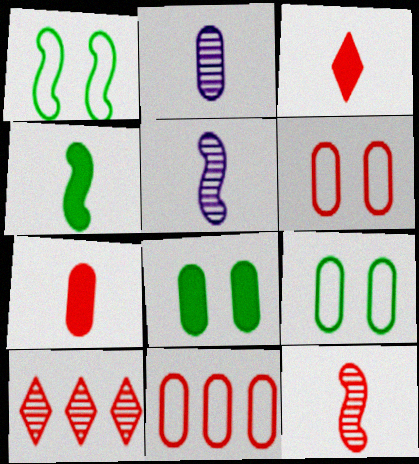[[2, 8, 11]]